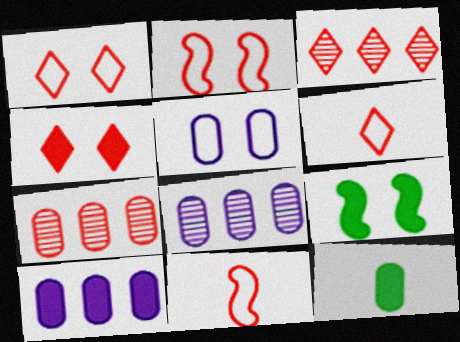[[3, 4, 6], 
[4, 7, 11], 
[5, 7, 12], 
[6, 8, 9]]